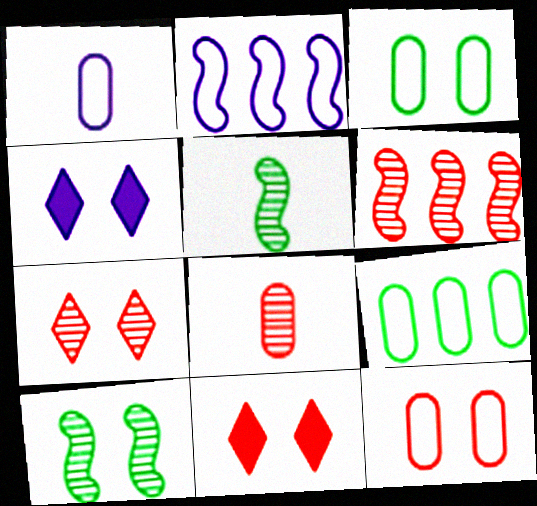[[1, 9, 12], 
[4, 10, 12], 
[6, 7, 8]]